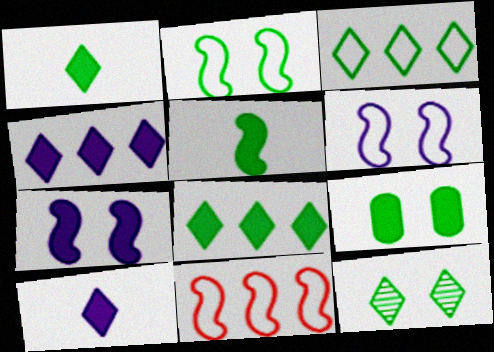[[1, 3, 12], 
[2, 9, 12], 
[5, 8, 9]]